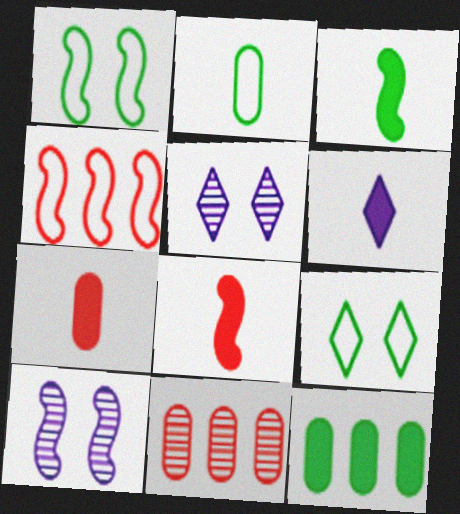[[1, 6, 11], 
[3, 4, 10], 
[3, 6, 7]]